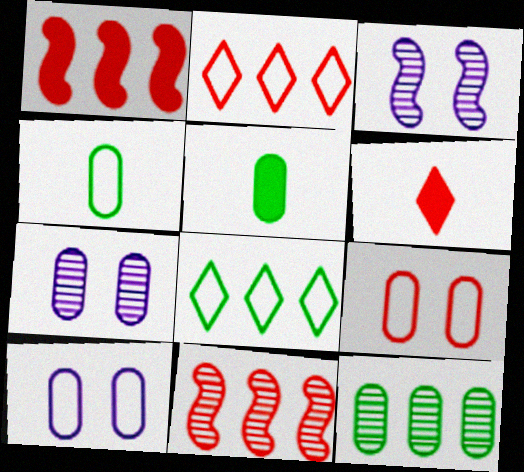[[2, 3, 5], 
[6, 9, 11]]